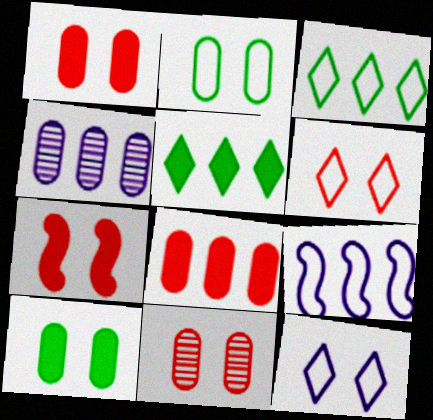[[6, 7, 11]]